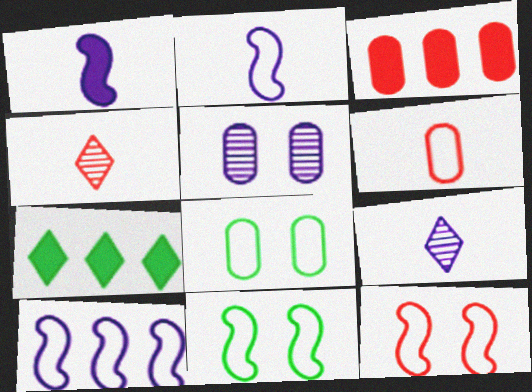[[3, 4, 12], 
[3, 9, 11]]